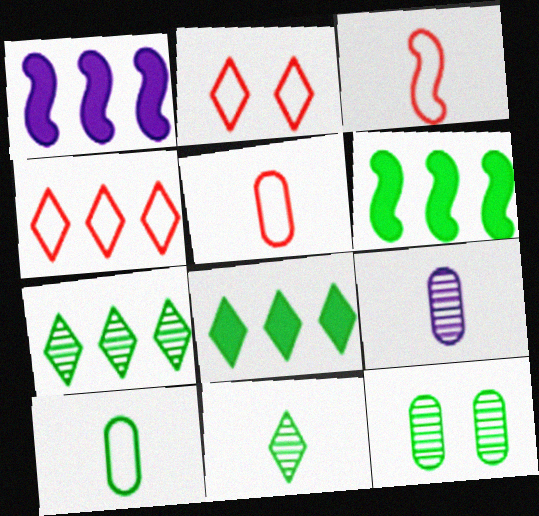[[2, 6, 9]]